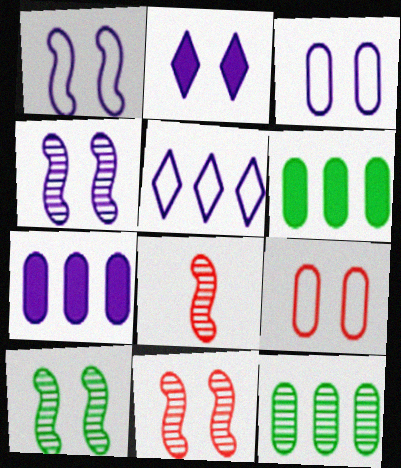[[2, 3, 4], 
[2, 9, 10], 
[4, 10, 11]]